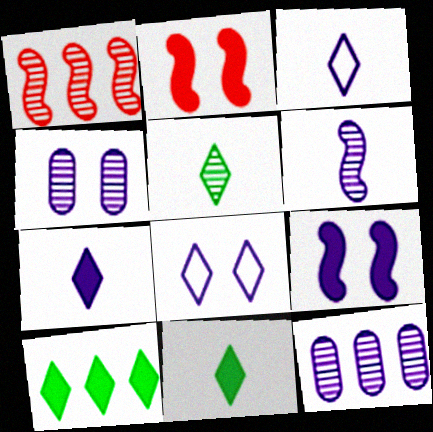[[1, 4, 5], 
[3, 9, 12], 
[4, 8, 9]]